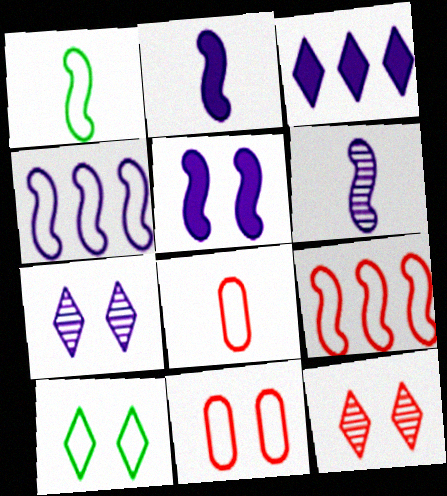[[4, 5, 6], 
[4, 8, 10]]